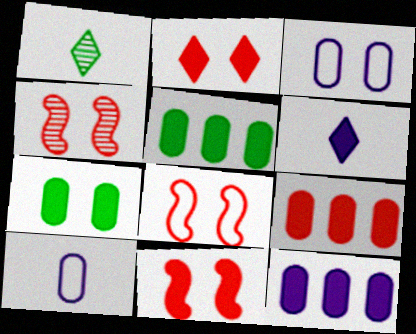[[1, 8, 12], 
[4, 8, 11], 
[5, 6, 11], 
[5, 9, 12]]